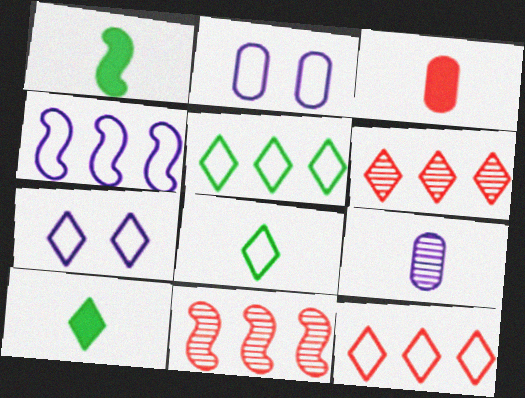[[1, 2, 6], 
[2, 10, 11], 
[6, 7, 10], 
[7, 8, 12]]